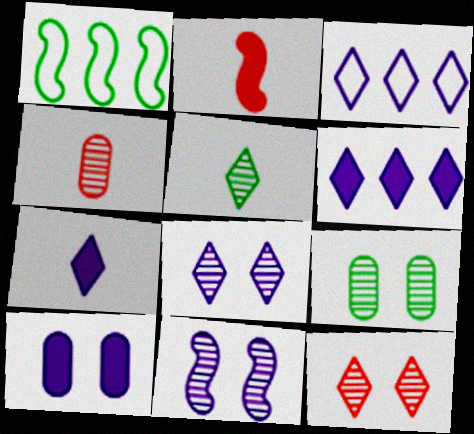[[1, 2, 11], 
[2, 3, 9], 
[3, 7, 8], 
[9, 11, 12]]